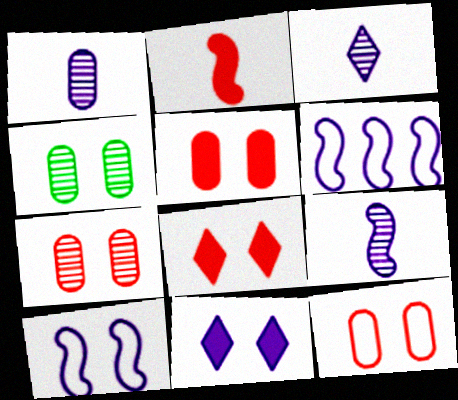[[1, 3, 9], 
[1, 6, 11], 
[4, 8, 10], 
[5, 7, 12]]